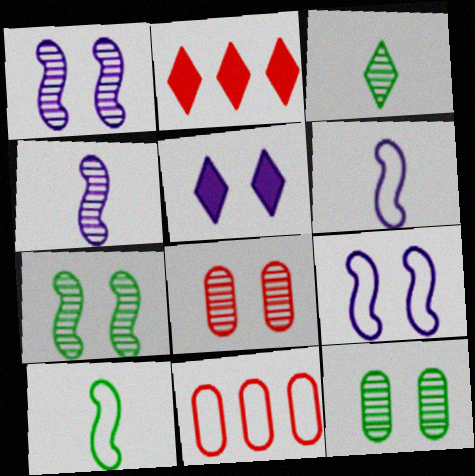[[2, 6, 12]]